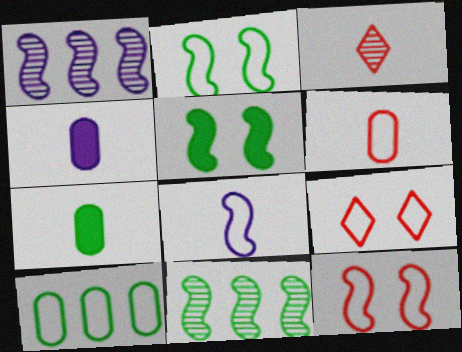[[1, 7, 9], 
[3, 7, 8], 
[4, 9, 11], 
[8, 9, 10]]